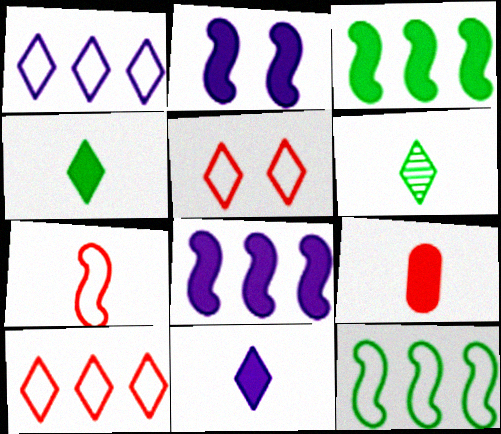[]